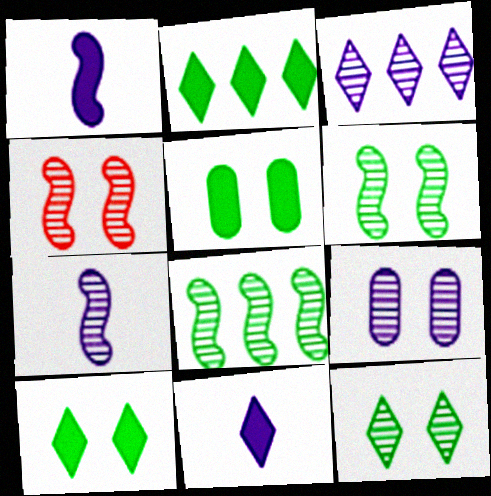[[3, 7, 9], 
[4, 7, 8], 
[4, 9, 12]]